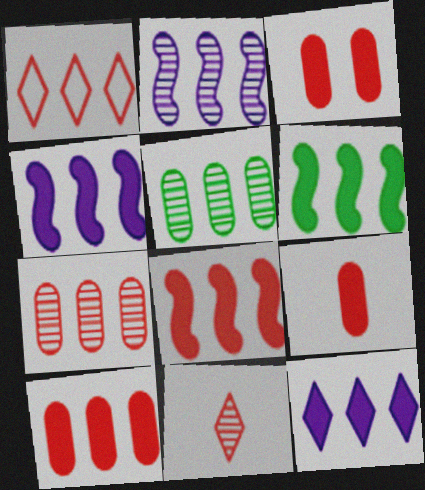[[1, 4, 5], 
[1, 7, 8], 
[3, 9, 10], 
[4, 6, 8], 
[6, 10, 12]]